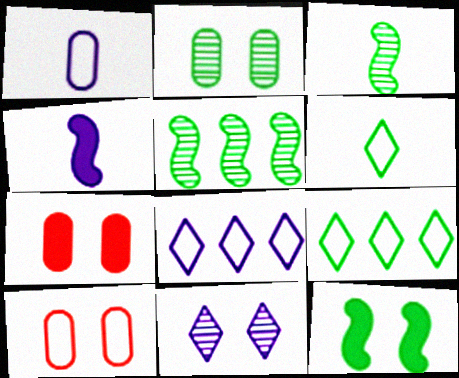[[3, 7, 8], 
[10, 11, 12]]